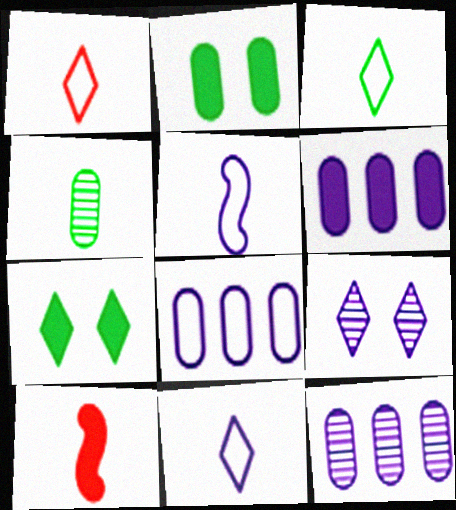[[1, 3, 11], 
[4, 10, 11], 
[5, 6, 9], 
[6, 7, 10], 
[6, 8, 12]]